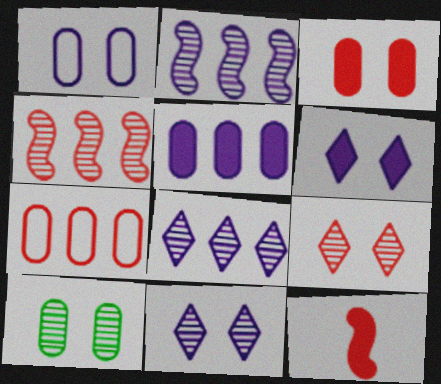[[1, 3, 10], 
[7, 9, 12]]